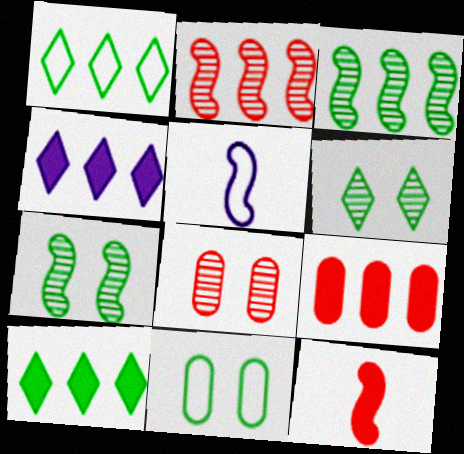[[5, 6, 9], 
[5, 8, 10]]